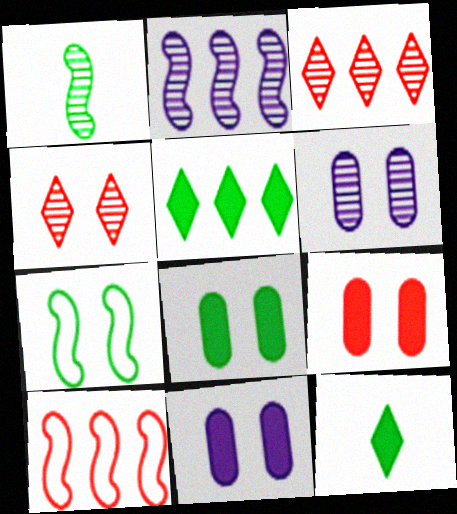[[1, 3, 6], 
[4, 7, 11], 
[6, 10, 12], 
[8, 9, 11]]